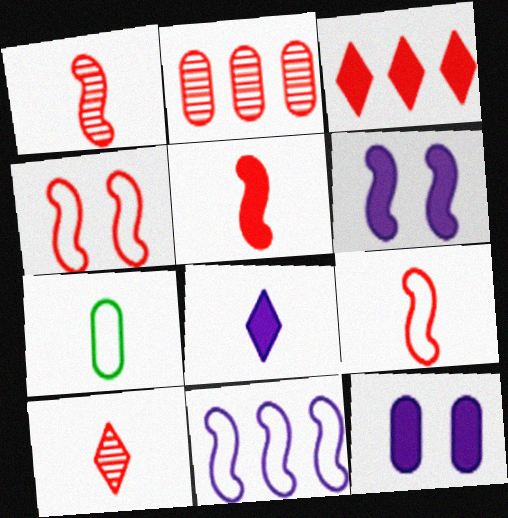[[1, 5, 9], 
[1, 7, 8], 
[2, 7, 12]]